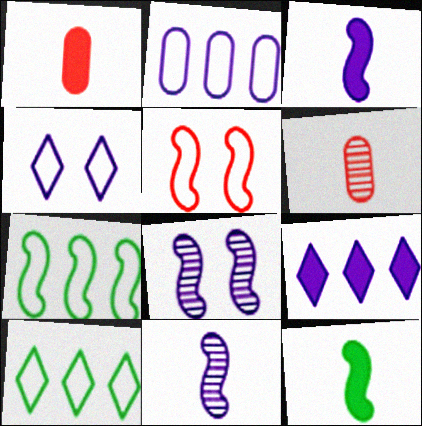[[1, 8, 10]]